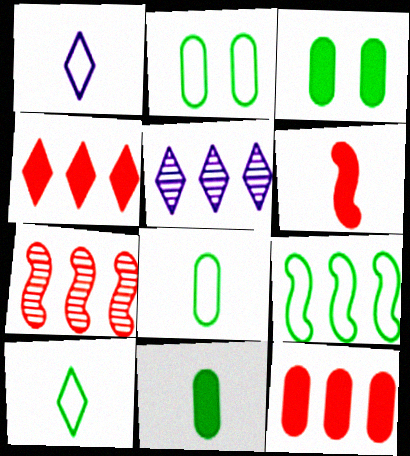[[1, 3, 7], 
[2, 5, 6], 
[2, 9, 10], 
[5, 9, 12]]